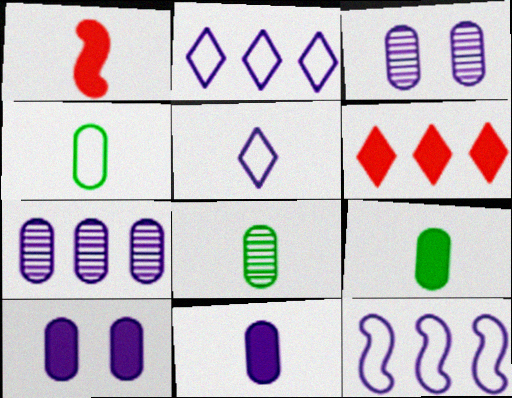[[1, 5, 8], 
[4, 8, 9]]